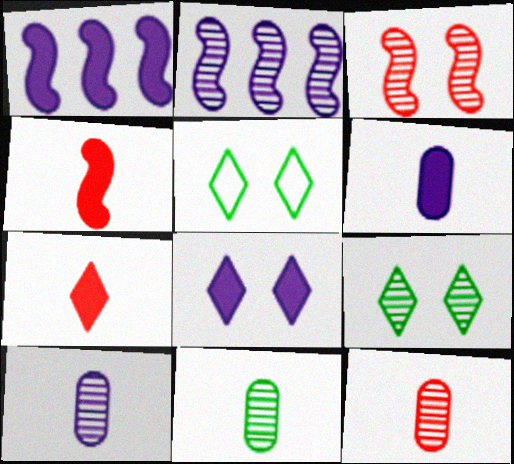[[1, 5, 12], 
[1, 6, 8], 
[2, 9, 12], 
[10, 11, 12]]